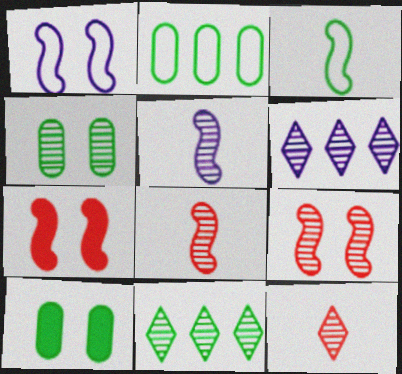[[3, 10, 11], 
[4, 6, 8]]